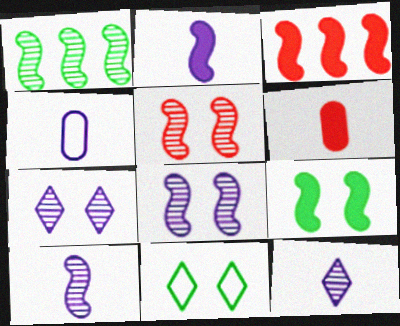[[1, 5, 10], 
[2, 3, 9], 
[2, 4, 12]]